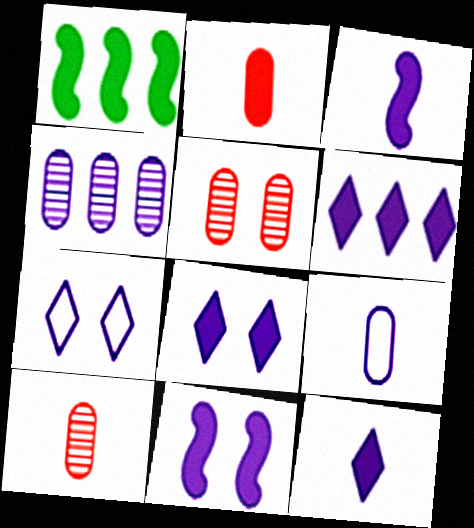[[1, 2, 8], 
[1, 7, 10], 
[3, 4, 7], 
[6, 8, 12]]